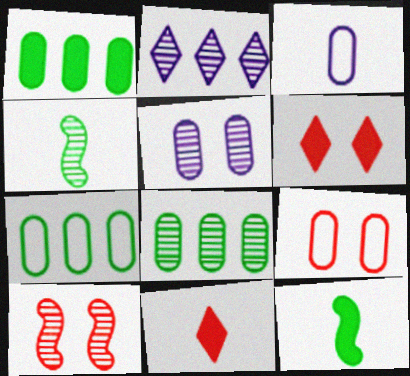[[1, 7, 8], 
[2, 9, 12], 
[3, 4, 11], 
[3, 7, 9], 
[6, 9, 10]]